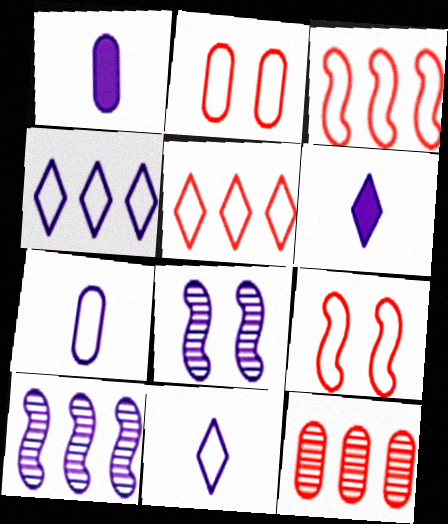[[1, 4, 8]]